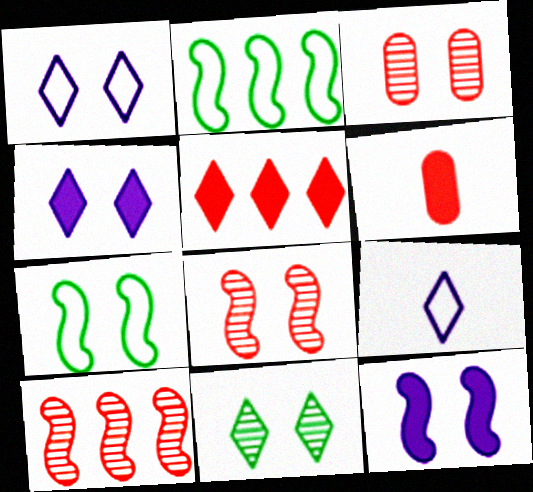[[3, 4, 7], 
[5, 9, 11], 
[7, 8, 12]]